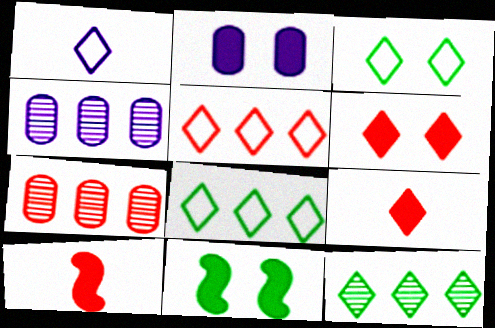[[1, 3, 5], 
[1, 6, 12], 
[1, 7, 11], 
[2, 6, 11], 
[3, 4, 10]]